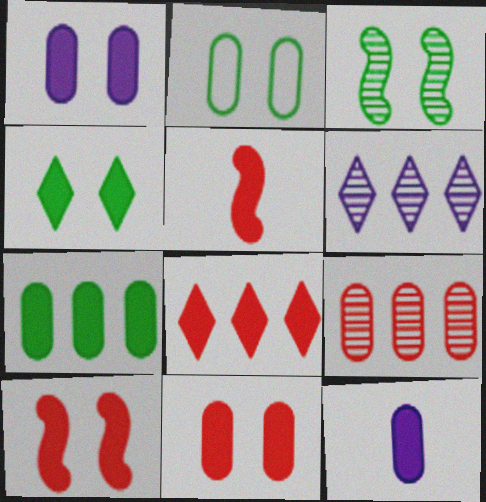[[1, 4, 10], 
[2, 3, 4], 
[2, 5, 6], 
[2, 9, 12], 
[5, 8, 11], 
[7, 11, 12]]